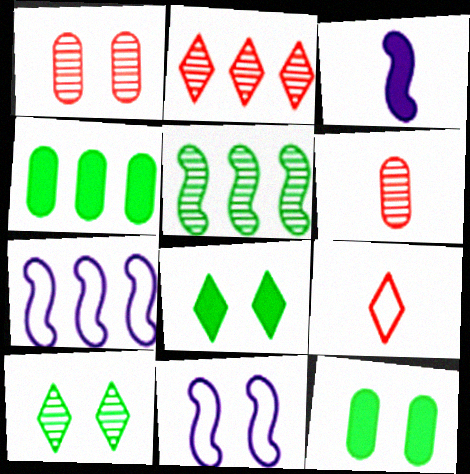[[1, 8, 11], 
[2, 4, 7], 
[6, 7, 8]]